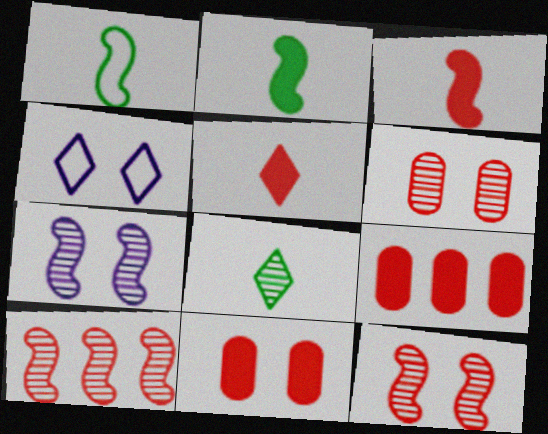[]